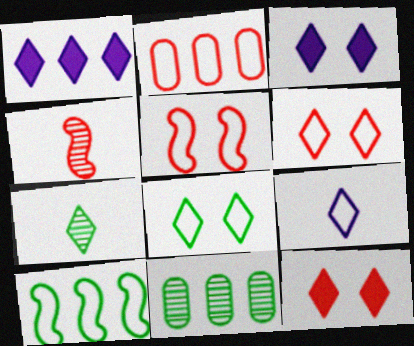[[1, 6, 7], 
[2, 4, 12]]